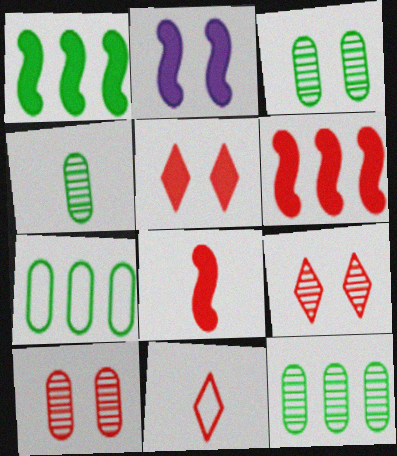[[1, 2, 8], 
[2, 11, 12], 
[3, 4, 12], 
[6, 10, 11]]